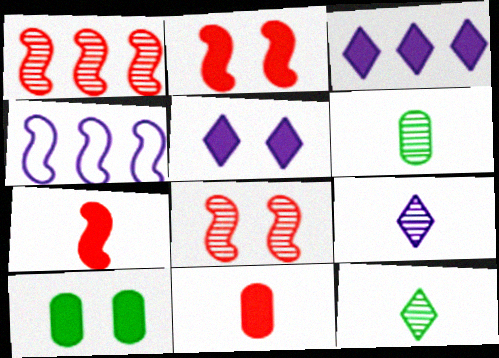[[2, 5, 10], 
[3, 7, 10]]